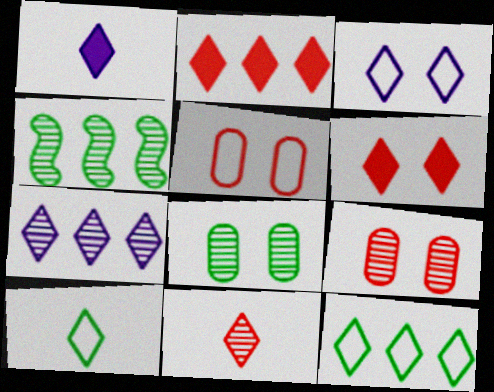[[1, 3, 7], 
[1, 4, 5], 
[1, 10, 11], 
[2, 7, 12], 
[6, 7, 10]]